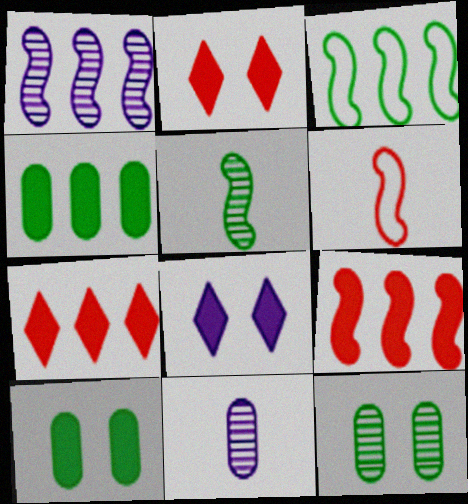[[1, 3, 9], 
[2, 3, 11]]